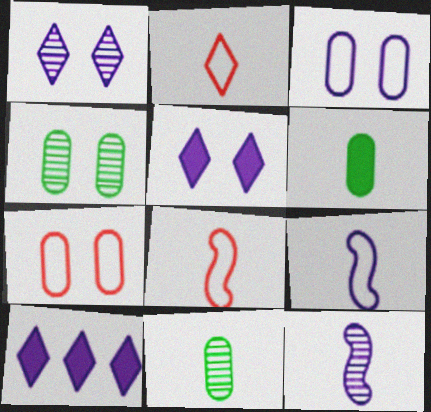[[2, 6, 12], 
[3, 10, 12], 
[4, 8, 10]]